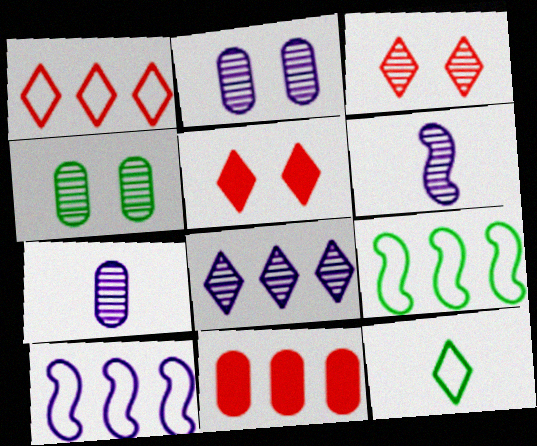[[2, 6, 8], 
[5, 7, 9], 
[5, 8, 12], 
[8, 9, 11]]